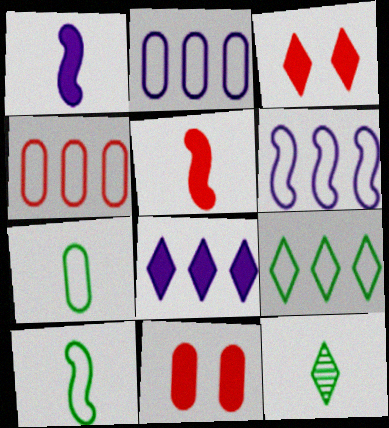[[4, 6, 9], 
[6, 11, 12]]